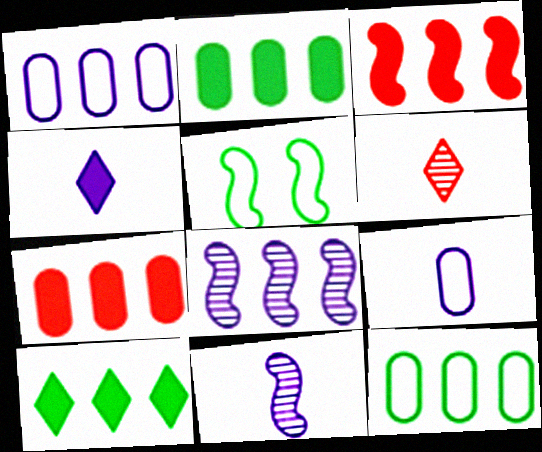[[3, 5, 11], 
[4, 9, 11]]